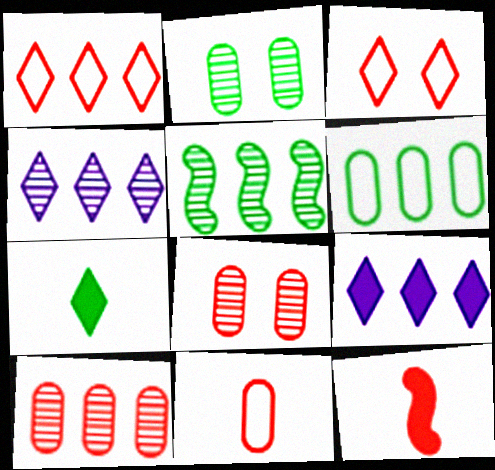[[1, 8, 12], 
[3, 4, 7], 
[3, 10, 12], 
[4, 5, 10]]